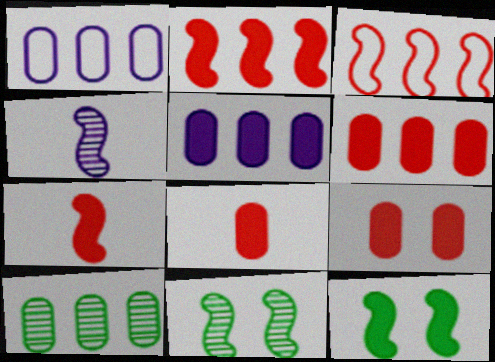[[1, 6, 10], 
[3, 4, 12], 
[6, 8, 9]]